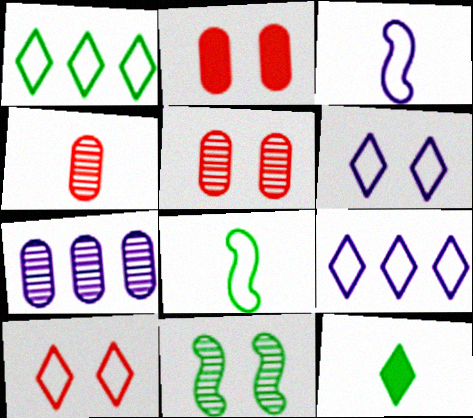[[2, 6, 11], 
[3, 4, 12]]